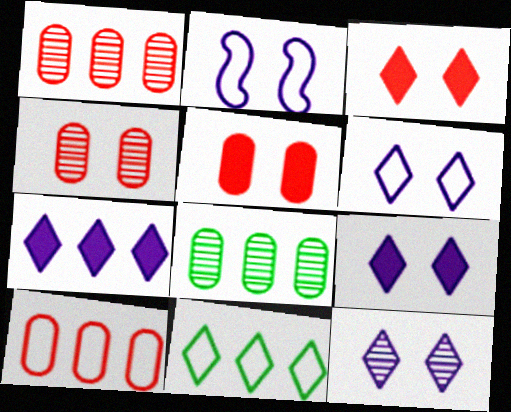[[6, 9, 12]]